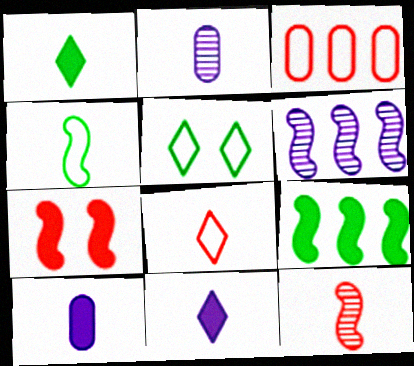[[4, 6, 7]]